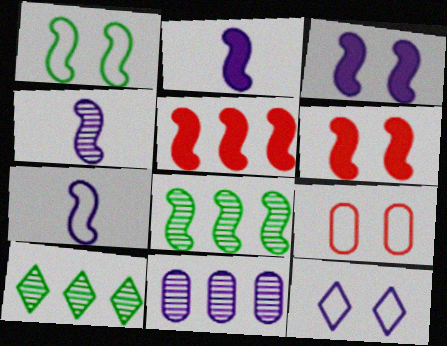[[1, 4, 5], 
[1, 9, 12], 
[2, 4, 7], 
[2, 9, 10], 
[2, 11, 12], 
[6, 7, 8]]